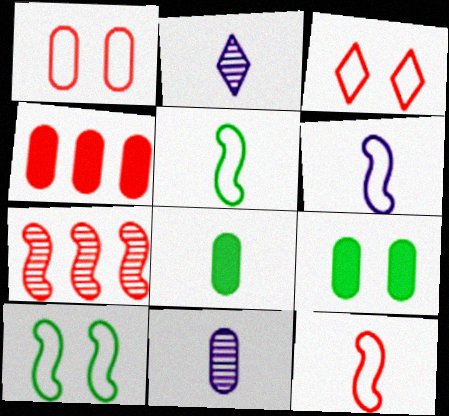[[2, 4, 10], 
[2, 8, 12], 
[5, 6, 12]]